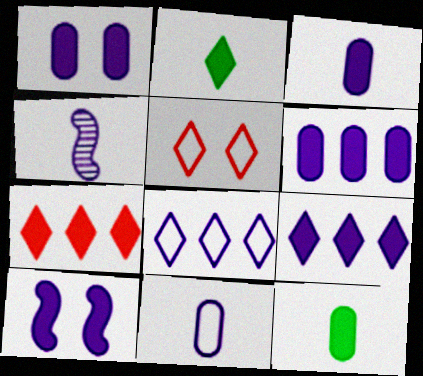[[1, 3, 6], 
[1, 4, 8], 
[3, 9, 10], 
[7, 10, 12]]